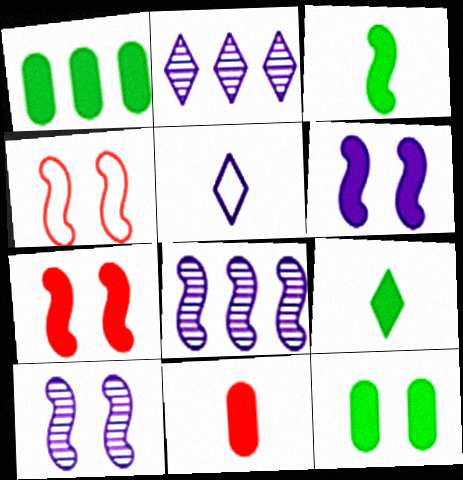[[3, 4, 8]]